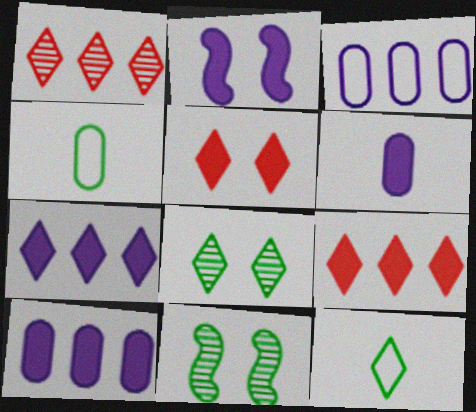[[1, 2, 4], 
[2, 6, 7]]